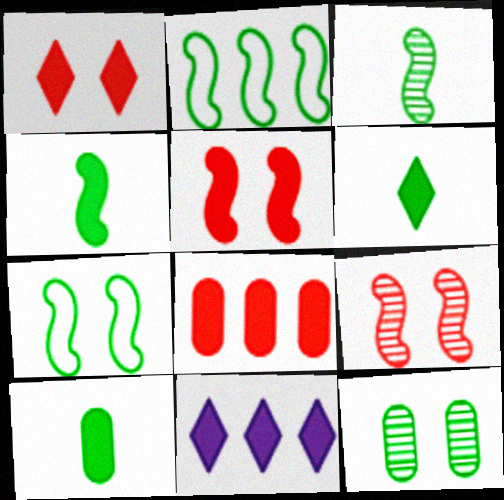[[1, 6, 11], 
[2, 6, 12], 
[4, 6, 10], 
[5, 10, 11]]